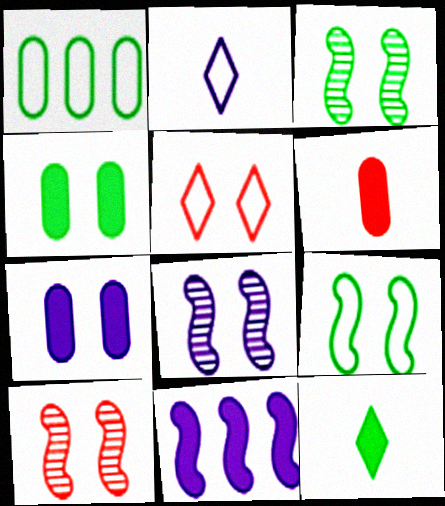[[1, 3, 12], 
[3, 5, 7], 
[3, 8, 10], 
[4, 5, 8]]